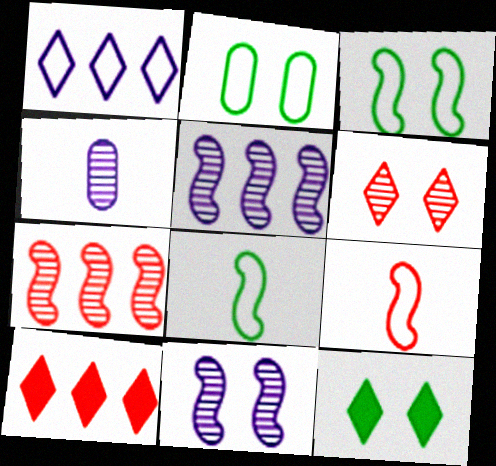[[1, 2, 9], 
[3, 4, 10]]